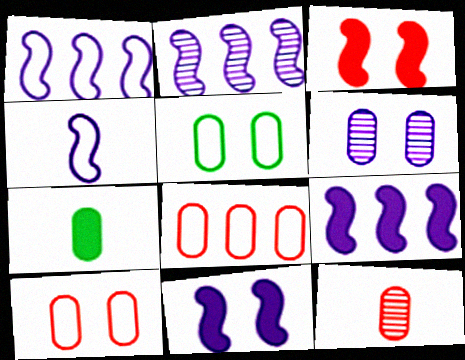[[1, 2, 9], 
[2, 4, 11], 
[6, 7, 8]]